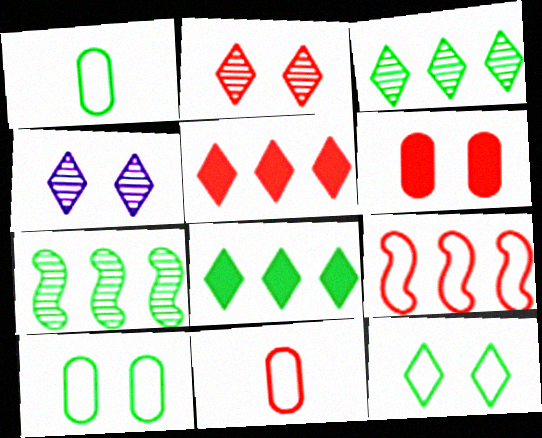[]